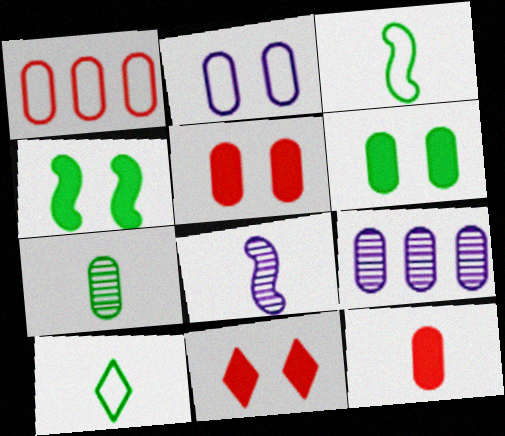[[3, 9, 11], 
[8, 10, 12]]